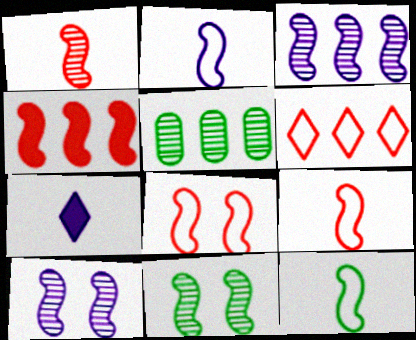[[1, 3, 11], 
[1, 4, 8], 
[2, 4, 11], 
[2, 9, 12], 
[4, 10, 12], 
[5, 7, 8]]